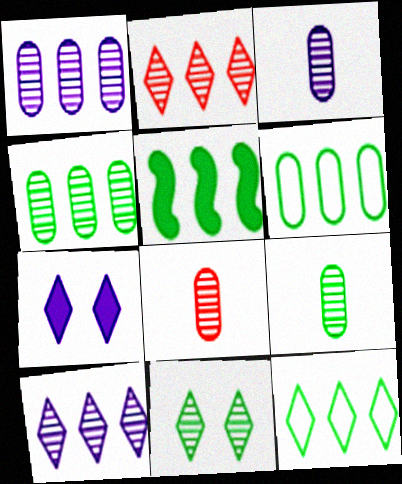[[3, 8, 9], 
[4, 5, 12]]